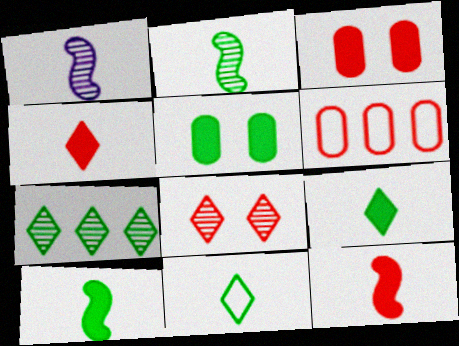[[6, 8, 12]]